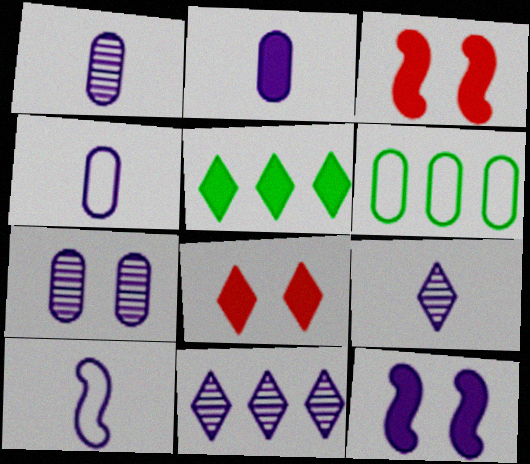[[1, 2, 4], 
[2, 3, 5], 
[2, 9, 10], 
[3, 6, 9], 
[4, 11, 12]]